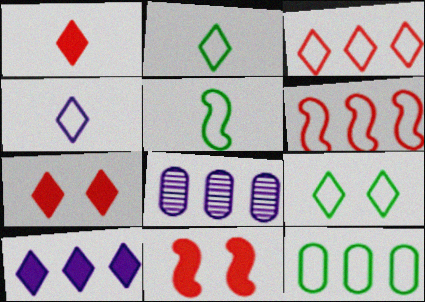[[2, 8, 11], 
[3, 4, 9], 
[5, 7, 8], 
[5, 9, 12]]